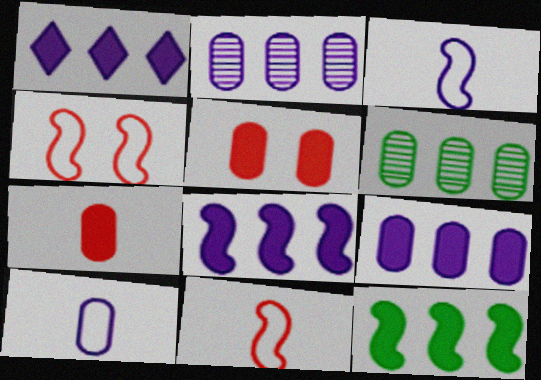[[1, 8, 9], 
[5, 6, 10]]